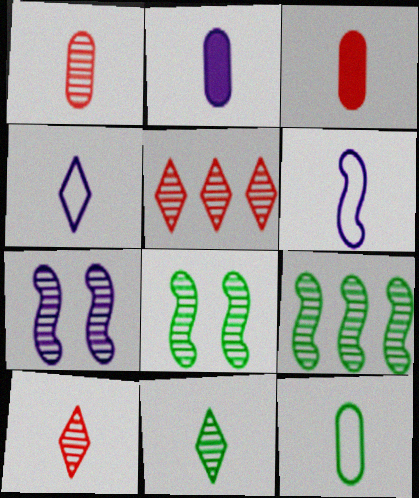[[1, 2, 12], 
[3, 6, 11]]